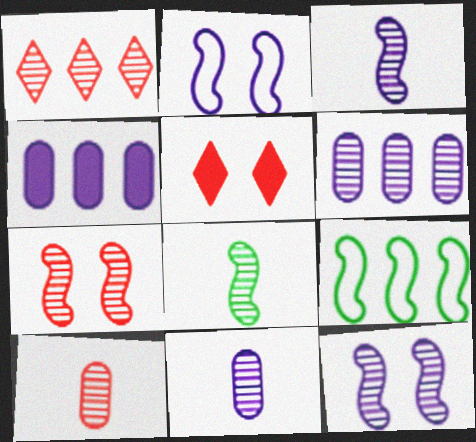[[1, 4, 9], 
[1, 7, 10], 
[5, 9, 11]]